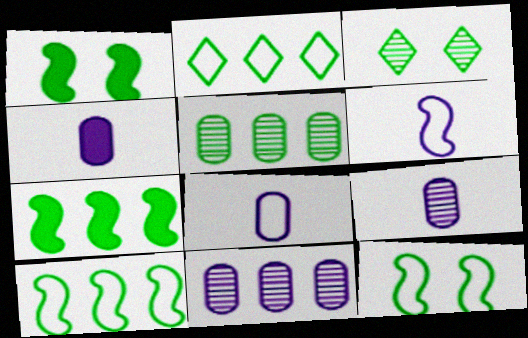[[2, 5, 7], 
[4, 8, 9]]